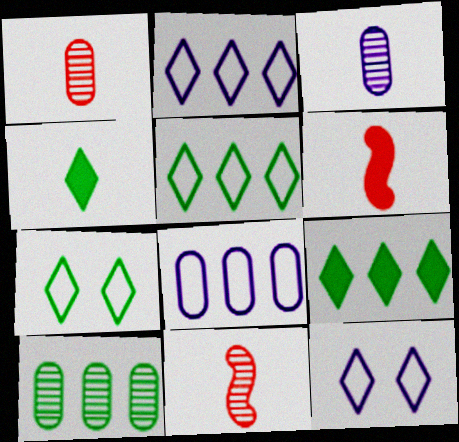[[6, 10, 12]]